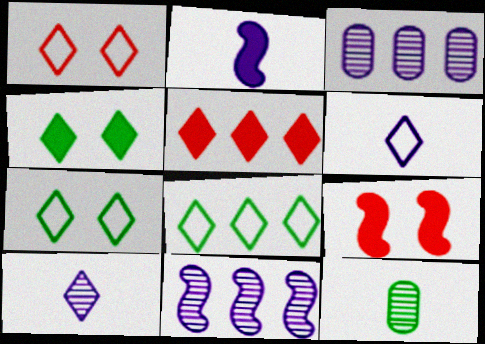[[1, 6, 8], 
[5, 7, 10]]